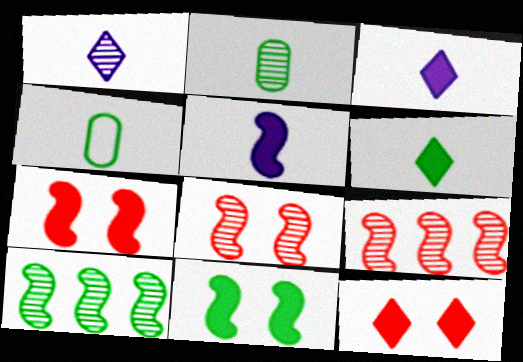[]